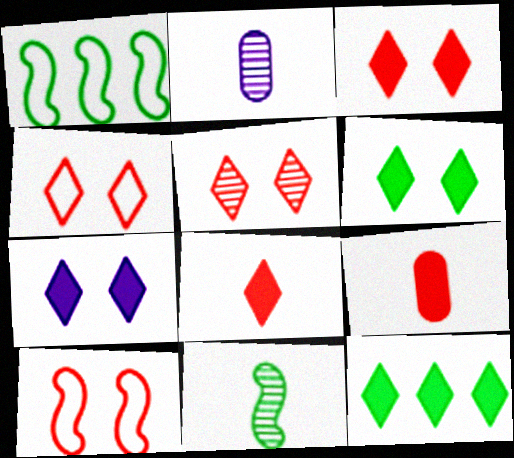[[1, 2, 3], 
[2, 10, 12], 
[3, 4, 5], 
[3, 6, 7], 
[7, 8, 12]]